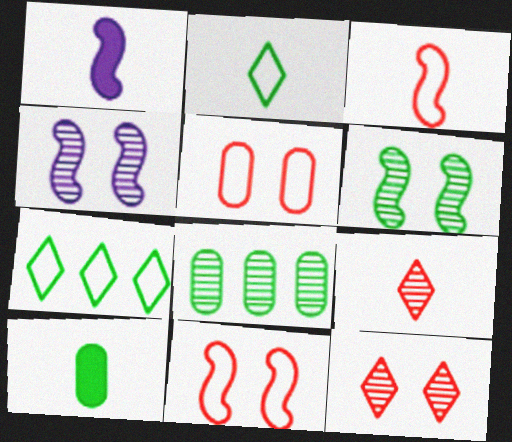[[4, 8, 9], 
[6, 7, 10]]